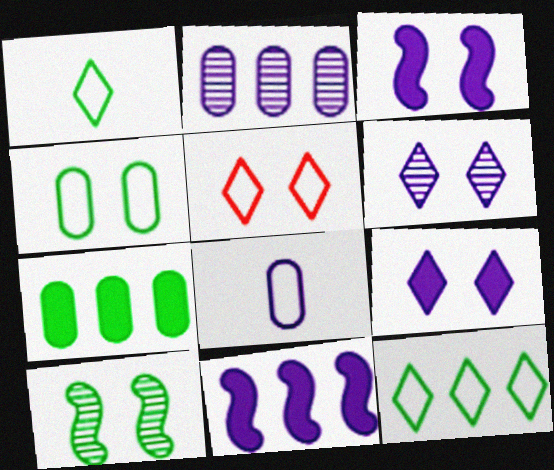[[1, 7, 10], 
[6, 8, 11]]